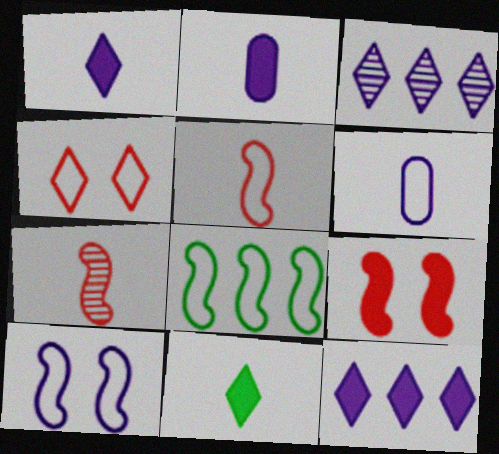[[2, 3, 10], 
[3, 4, 11], 
[4, 6, 8], 
[5, 8, 10], 
[6, 7, 11]]